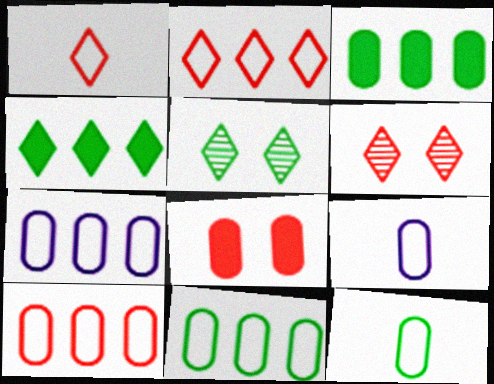[[7, 10, 11]]